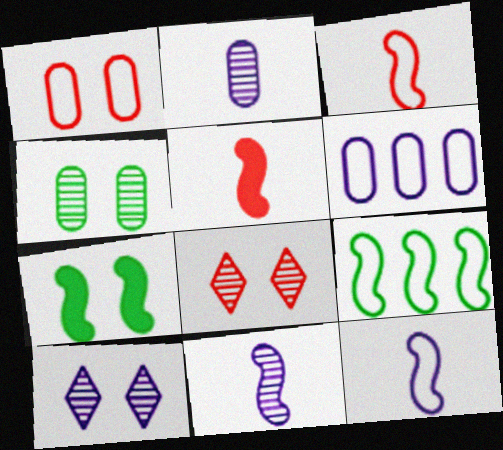[[1, 7, 10]]